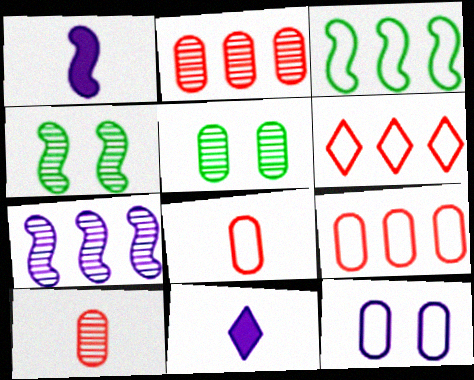[[1, 5, 6], 
[4, 9, 11], 
[7, 11, 12]]